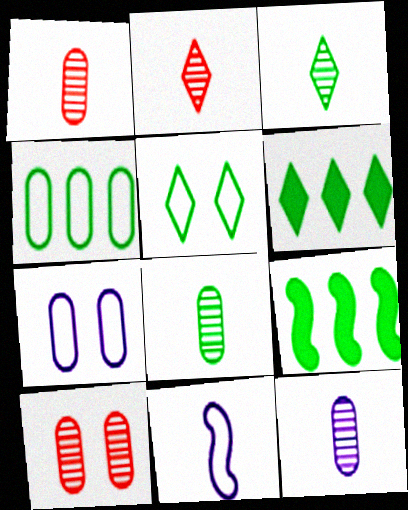[[1, 8, 12], 
[2, 7, 9], 
[3, 5, 6], 
[5, 8, 9], 
[6, 10, 11]]